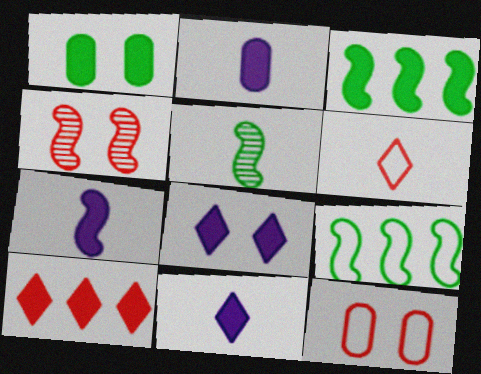[[1, 7, 10], 
[2, 5, 6], 
[2, 7, 11], 
[4, 7, 9]]